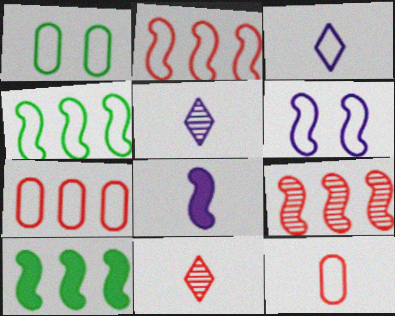[[1, 2, 3]]